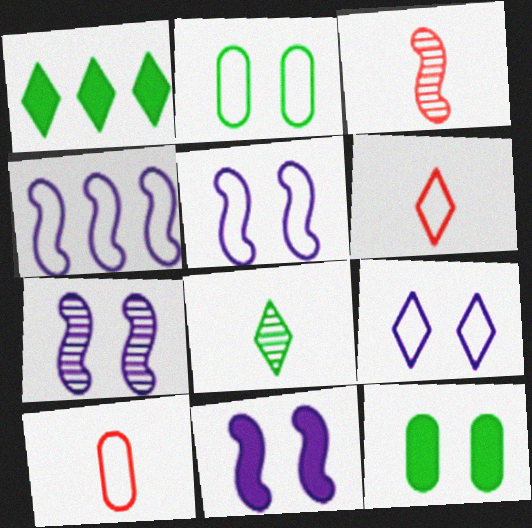[[1, 7, 10], 
[2, 4, 6], 
[5, 7, 11]]